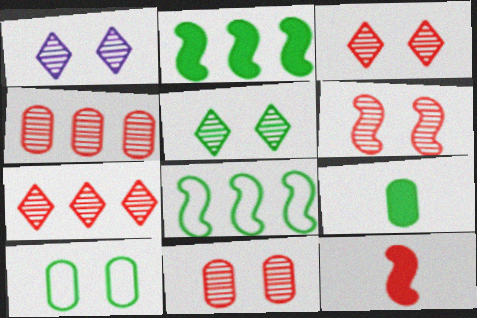[[1, 3, 5], 
[3, 6, 11], 
[5, 8, 9]]